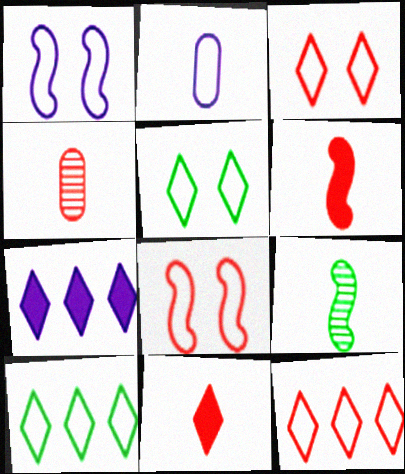[[2, 8, 10], 
[2, 9, 11]]